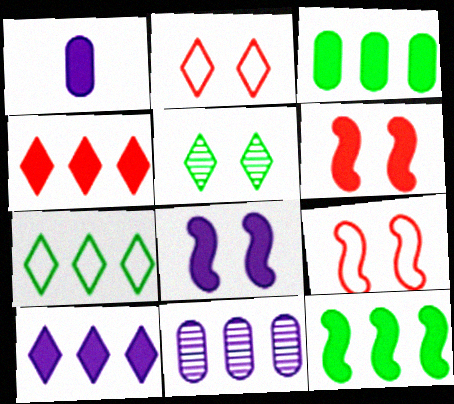[[1, 8, 10]]